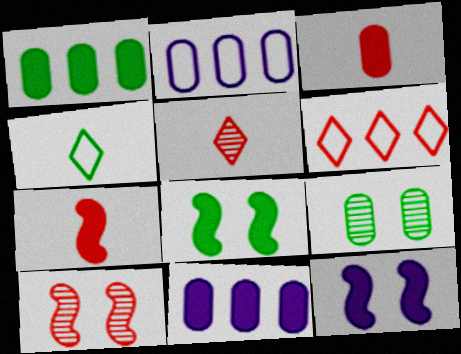[[2, 3, 9], 
[2, 5, 8], 
[3, 6, 10], 
[4, 10, 11]]